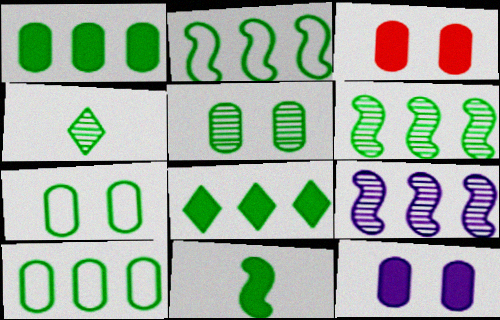[[4, 5, 6], 
[6, 8, 10]]